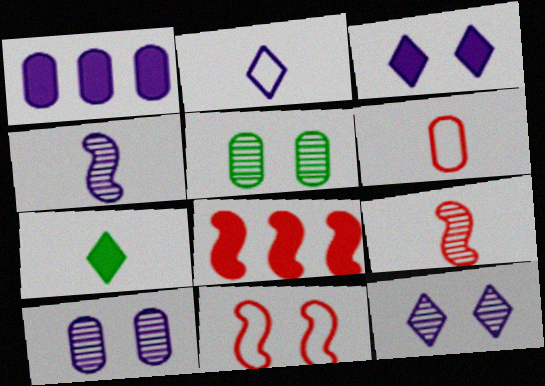[[1, 5, 6], 
[2, 5, 8], 
[3, 5, 11], 
[4, 6, 7], 
[8, 9, 11]]